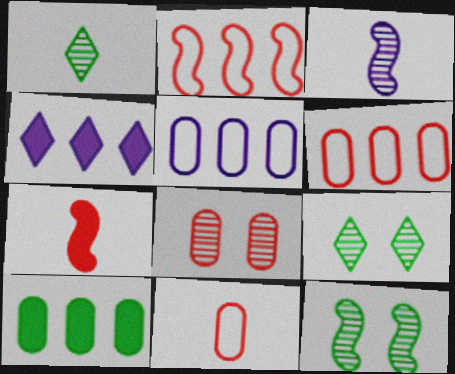[[4, 11, 12], 
[5, 7, 9]]